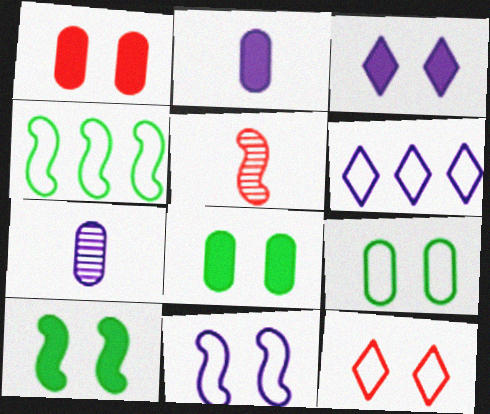[[1, 3, 10], 
[5, 6, 8], 
[9, 11, 12]]